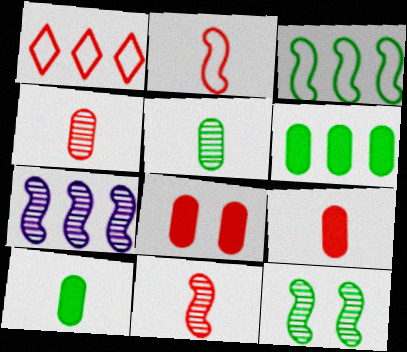[[1, 6, 7], 
[1, 8, 11], 
[7, 11, 12]]